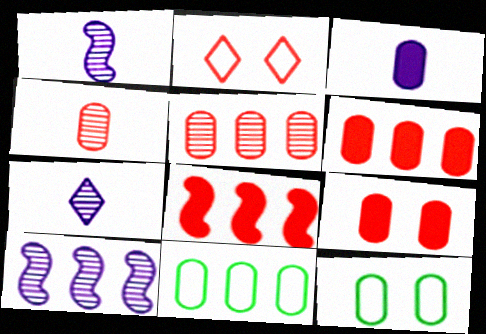[[2, 4, 8], 
[3, 5, 12], 
[7, 8, 12]]